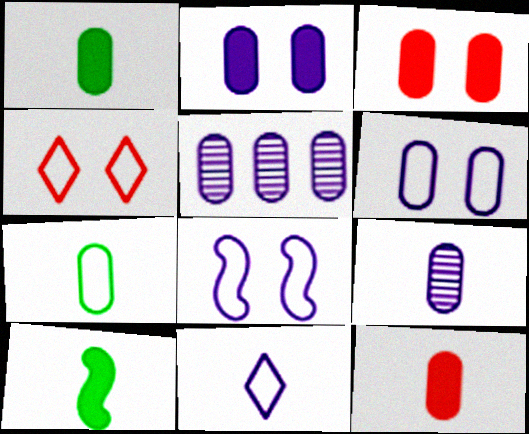[[3, 5, 7], 
[4, 5, 10], 
[7, 9, 12]]